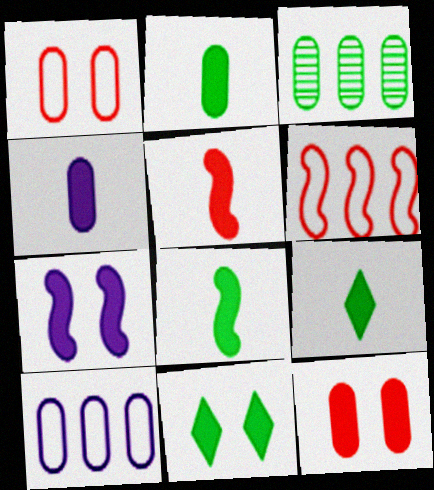[[1, 3, 4], 
[2, 8, 9], 
[4, 5, 9], 
[7, 11, 12]]